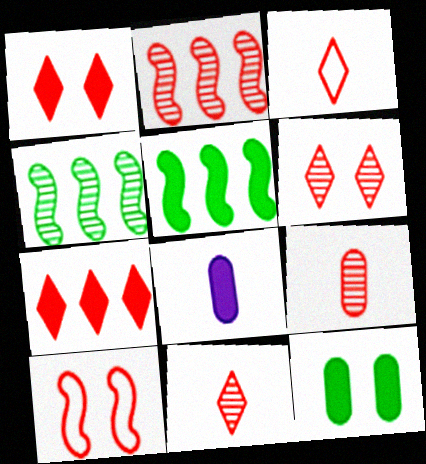[[1, 5, 8], 
[2, 6, 9], 
[3, 6, 7], 
[7, 9, 10]]